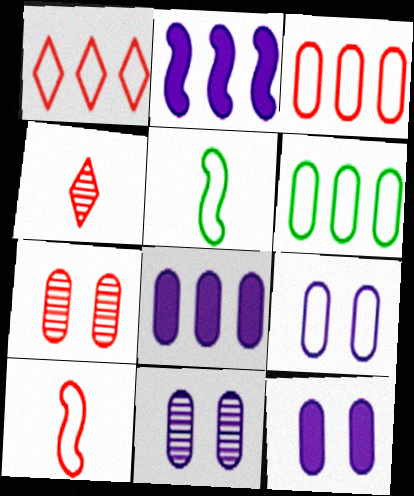[[1, 5, 9], 
[9, 11, 12]]